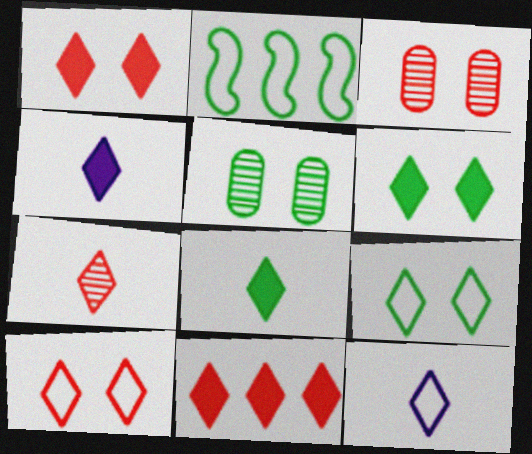[[2, 3, 4], 
[2, 5, 8], 
[4, 6, 11], 
[7, 8, 12], 
[7, 10, 11]]